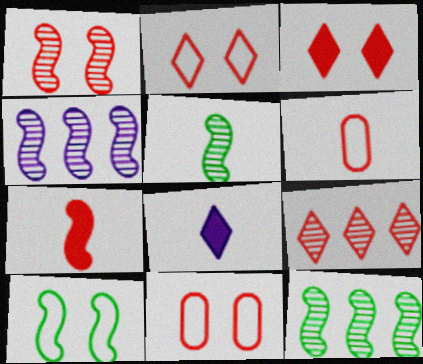[[1, 3, 11], 
[1, 4, 5], 
[4, 7, 10], 
[5, 6, 8], 
[7, 9, 11], 
[8, 11, 12]]